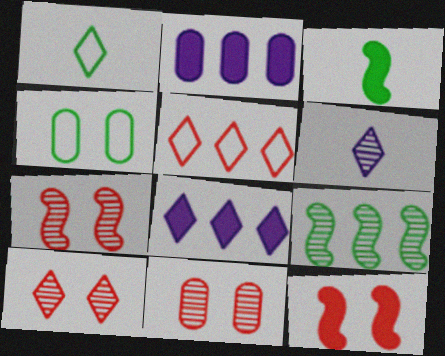[[1, 2, 7], 
[1, 8, 10], 
[2, 5, 9], 
[6, 9, 11], 
[7, 10, 11]]